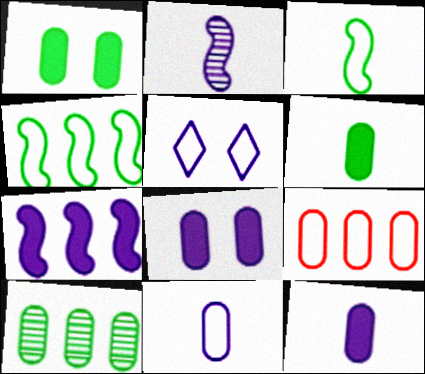[[3, 5, 9]]